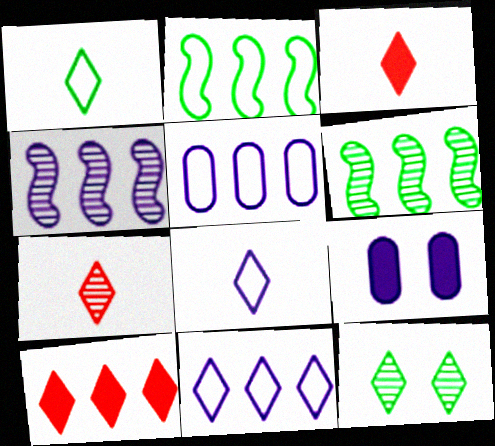[[2, 7, 9], 
[3, 11, 12], 
[4, 8, 9], 
[5, 6, 10], 
[8, 10, 12]]